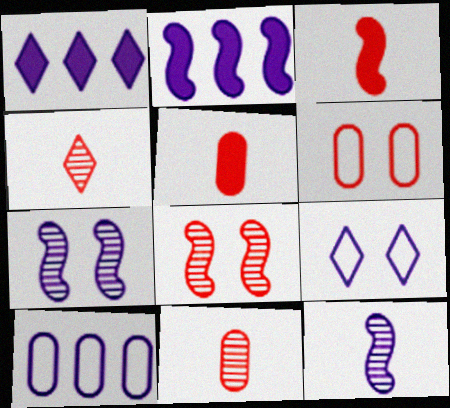[]